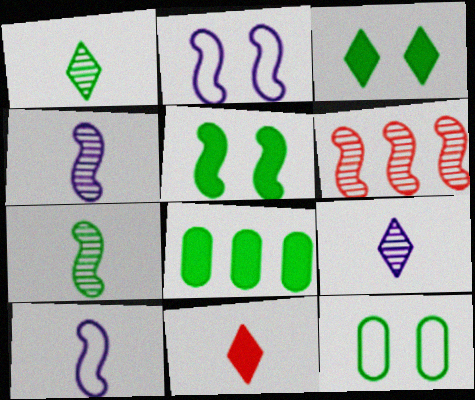[[5, 6, 10]]